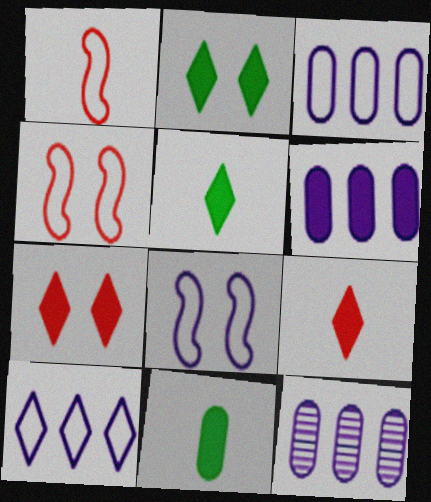[[1, 2, 12], 
[3, 6, 12], 
[4, 5, 12]]